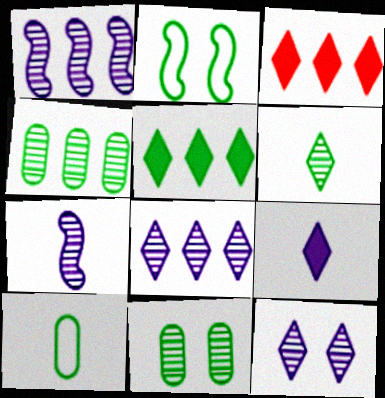[]